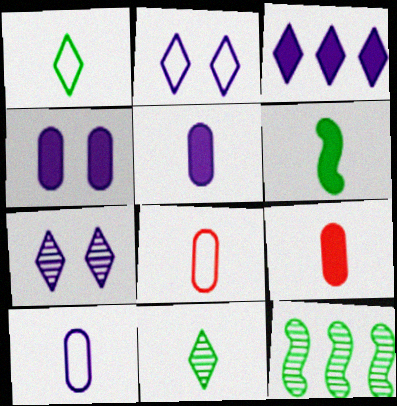[[2, 9, 12]]